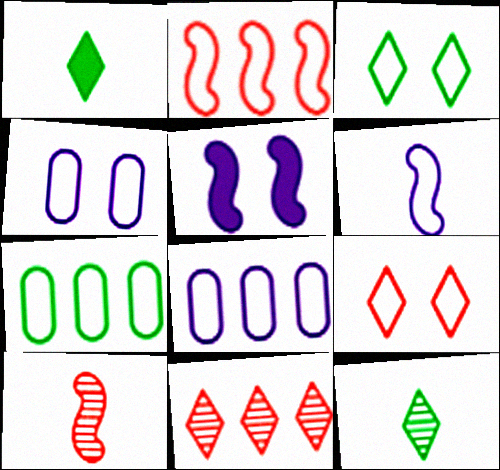[[6, 7, 9]]